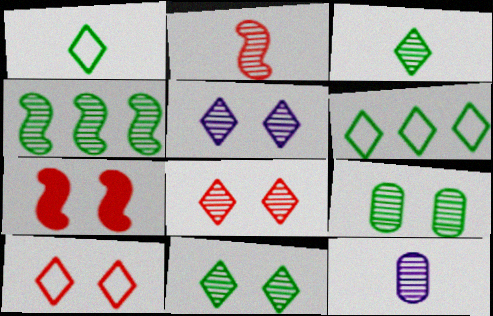[[2, 3, 12], 
[3, 4, 9], 
[4, 8, 12], 
[5, 8, 11], 
[6, 7, 12]]